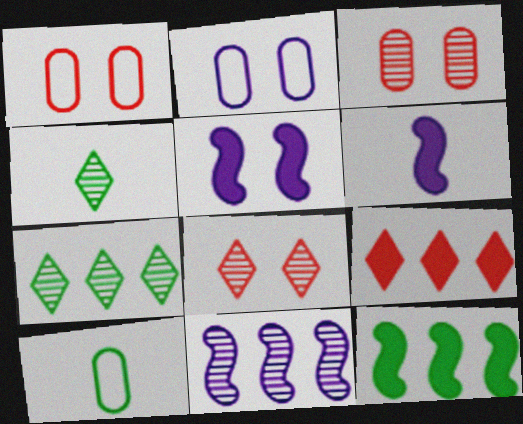[[1, 6, 7], 
[3, 4, 11]]